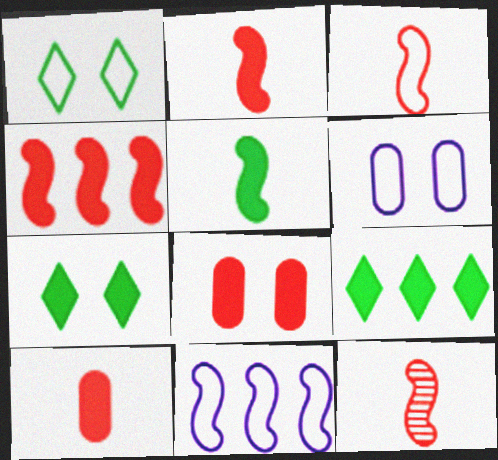[[2, 3, 12], 
[6, 9, 12]]